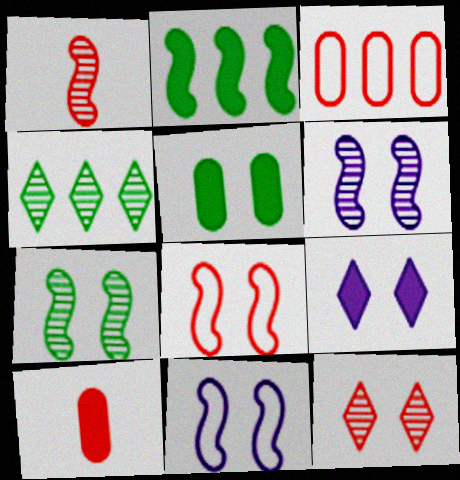[[1, 2, 11], 
[2, 9, 10], 
[4, 10, 11], 
[5, 11, 12]]